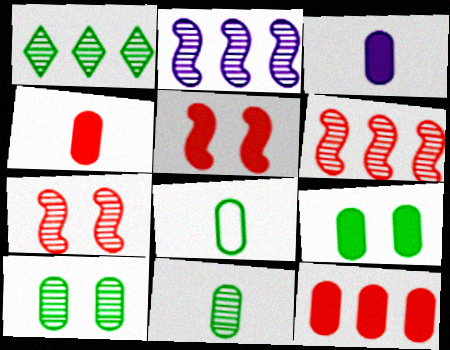[[3, 9, 12]]